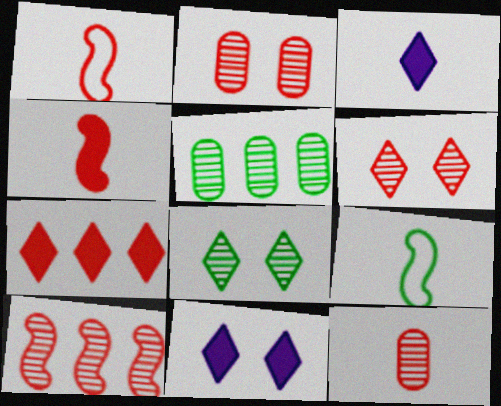[[1, 2, 7], 
[1, 5, 11], 
[3, 9, 12], 
[6, 10, 12]]